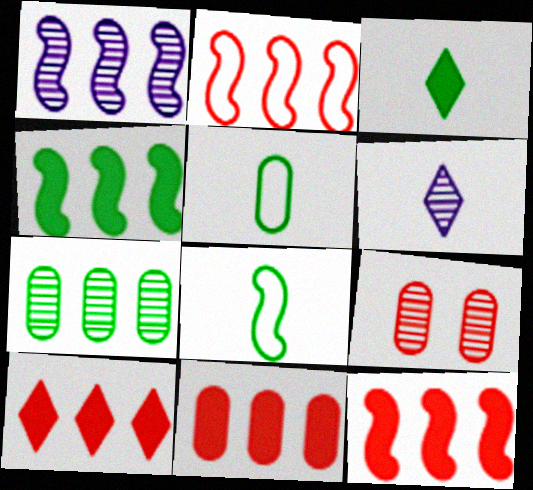[[1, 2, 4], 
[10, 11, 12]]